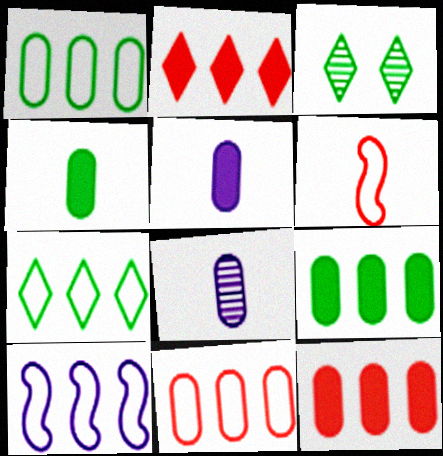[[7, 10, 11]]